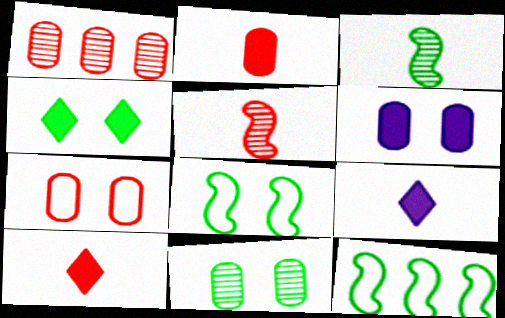[[1, 2, 7], 
[1, 8, 9], 
[4, 8, 11], 
[6, 7, 11]]